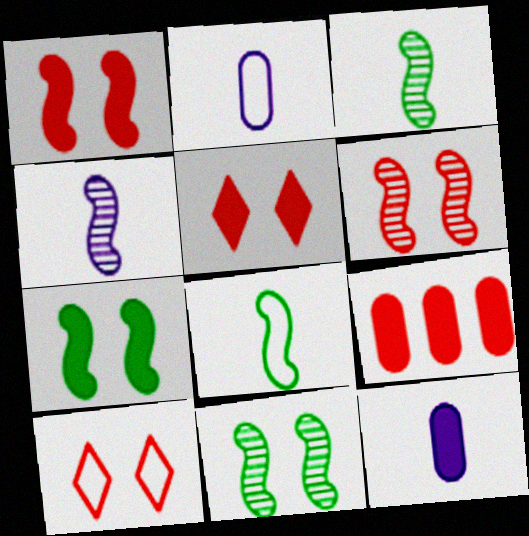[]